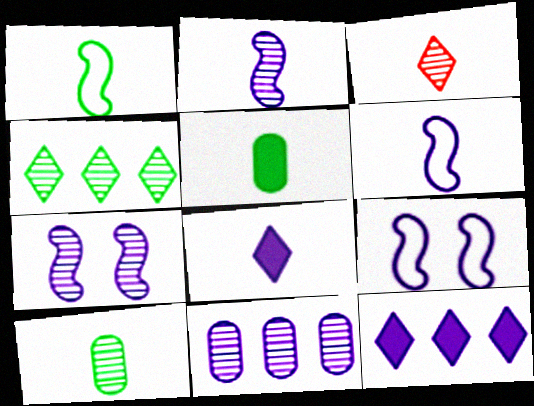[[2, 3, 10], 
[3, 5, 6], 
[8, 9, 11]]